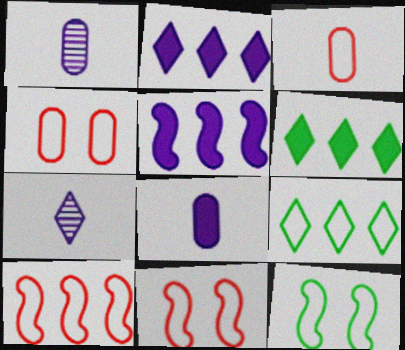[[1, 6, 11]]